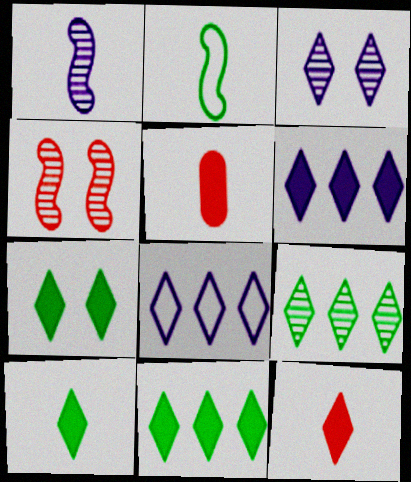[[6, 7, 12], 
[7, 10, 11]]